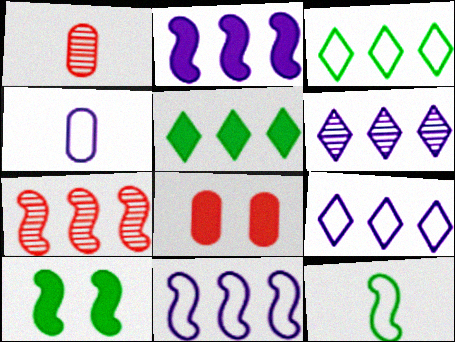[[1, 9, 10], 
[6, 8, 12]]